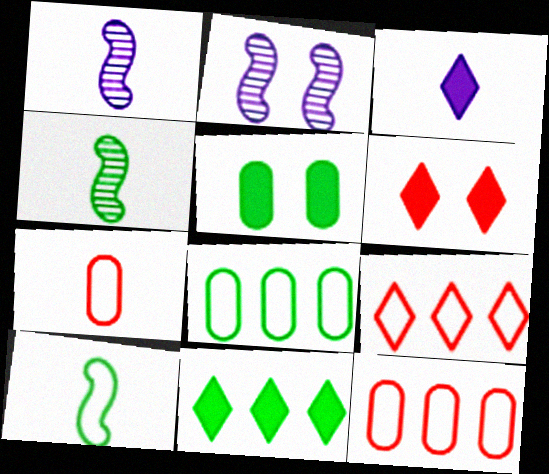[[1, 5, 9], 
[1, 6, 8], 
[2, 7, 11], 
[3, 4, 7], 
[3, 6, 11]]